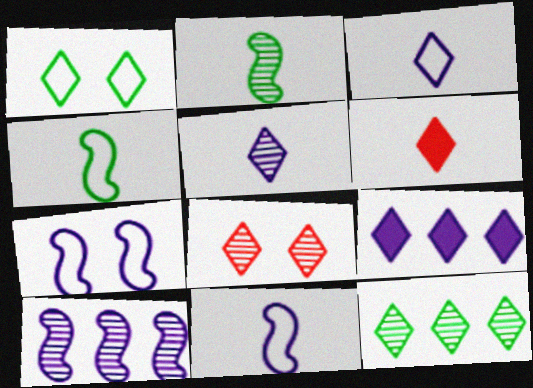[[5, 8, 12]]